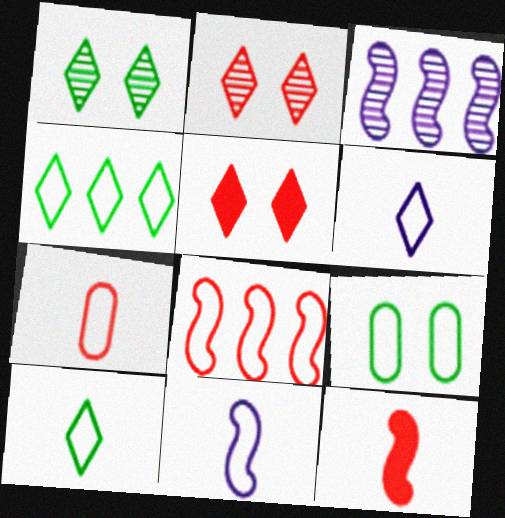[[6, 8, 9], 
[7, 10, 11]]